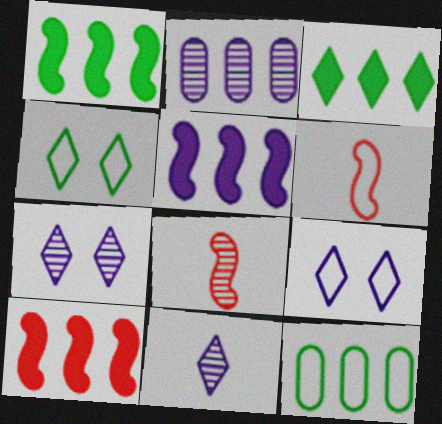[[1, 5, 10], 
[6, 9, 12]]